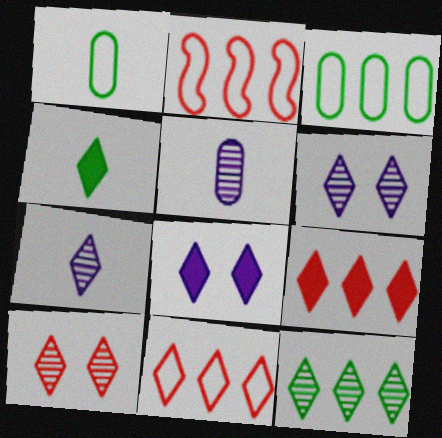[[4, 6, 11], 
[4, 8, 9], 
[7, 10, 12]]